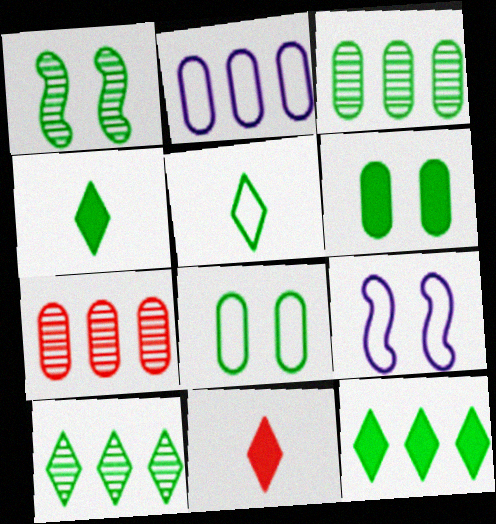[[1, 2, 11], 
[3, 9, 11], 
[4, 7, 9]]